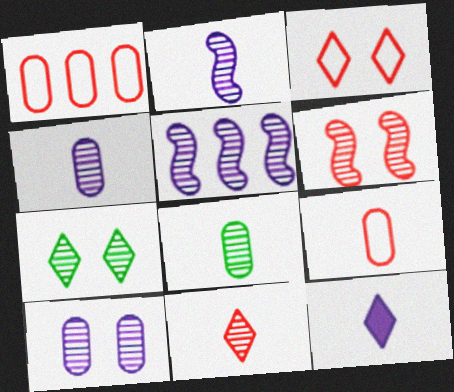[[2, 8, 11], 
[6, 7, 10]]